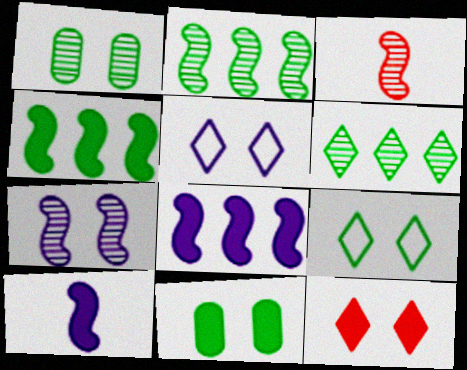[[2, 3, 7]]